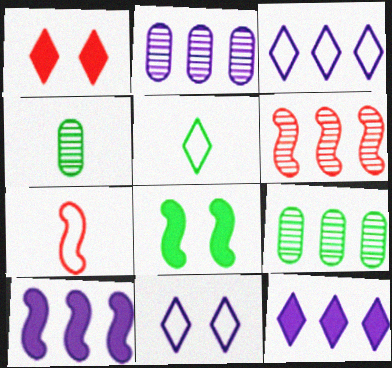[[2, 3, 10], 
[5, 8, 9]]